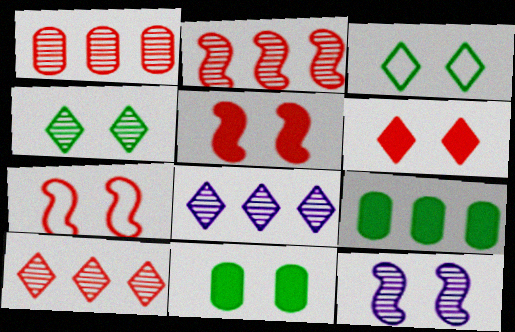[[1, 2, 10]]